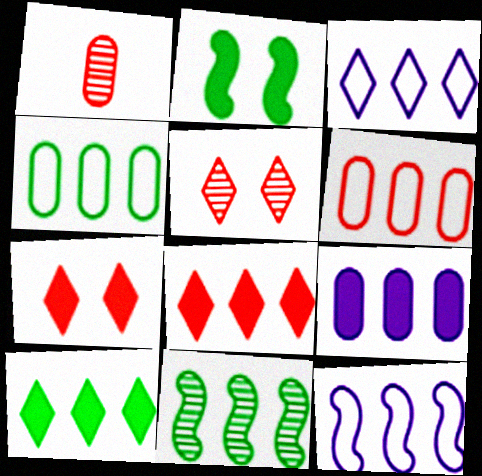[[1, 2, 3], 
[4, 10, 11]]